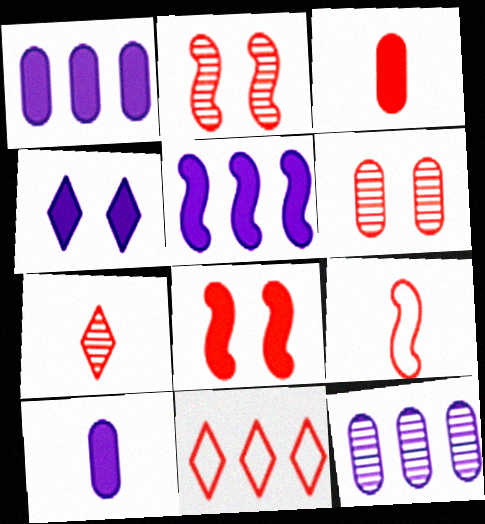[[2, 3, 11], 
[3, 7, 9], 
[4, 5, 10]]